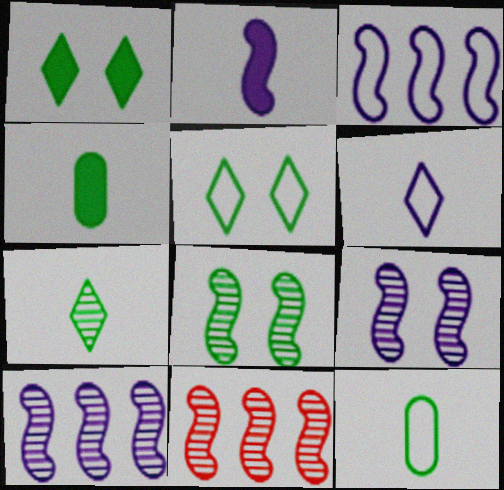[[2, 3, 9]]